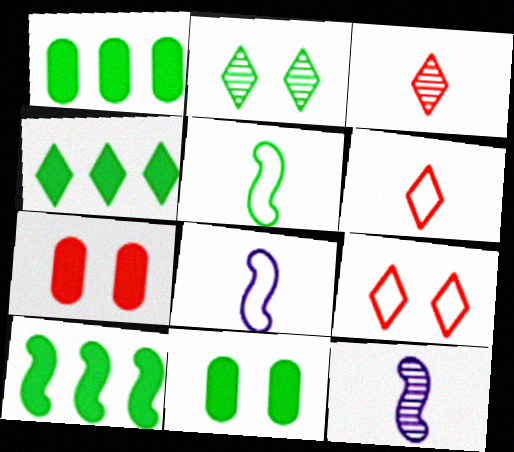[[1, 2, 5], 
[1, 4, 10], 
[1, 9, 12]]